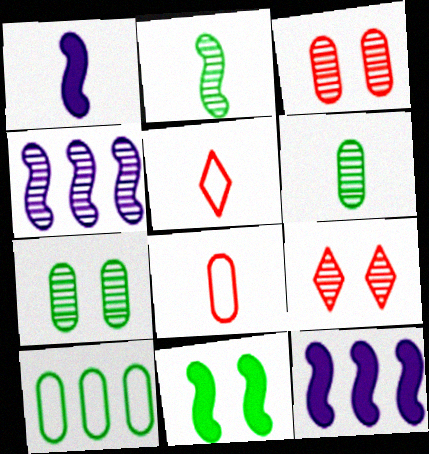[[1, 5, 6], 
[1, 9, 10], 
[4, 6, 9], 
[5, 7, 12]]